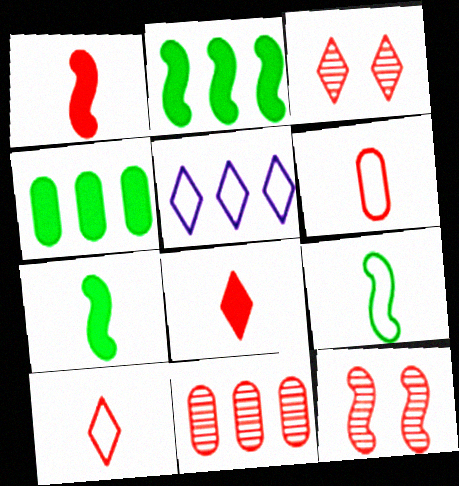[[2, 5, 11]]